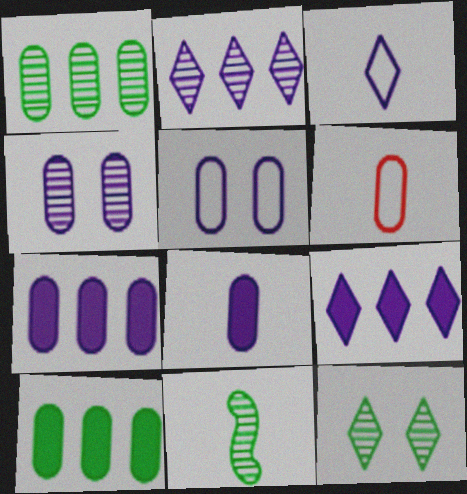[[1, 11, 12], 
[4, 6, 10]]